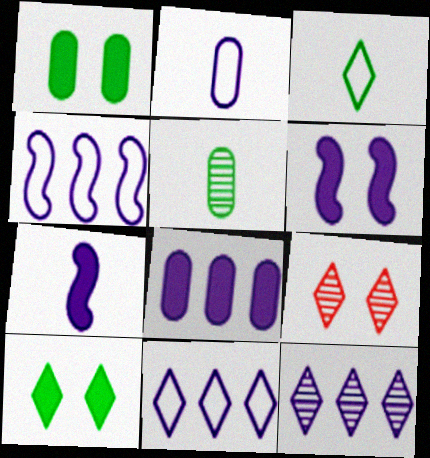[[2, 6, 12], 
[4, 8, 12]]